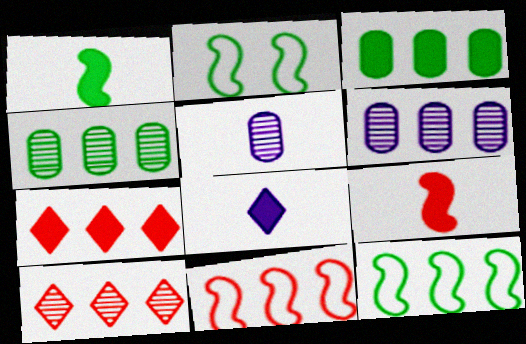[[2, 5, 7], 
[6, 7, 12]]